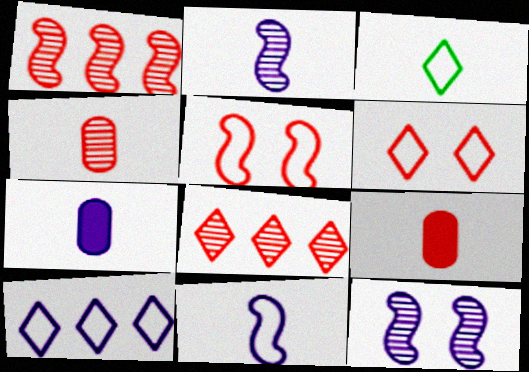[[1, 6, 9], 
[2, 3, 9], 
[3, 6, 10], 
[5, 8, 9], 
[7, 10, 12]]